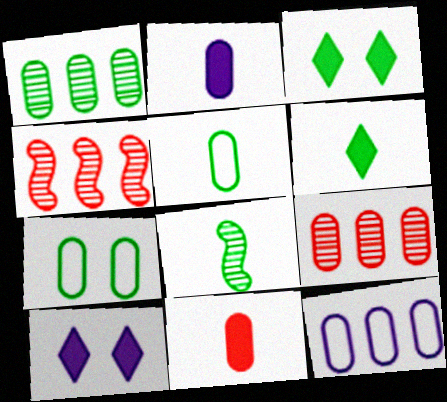[[2, 7, 9], 
[4, 5, 10], 
[5, 6, 8]]